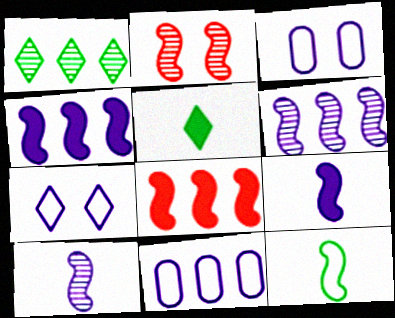[[1, 8, 11], 
[2, 4, 12], 
[2, 5, 11]]